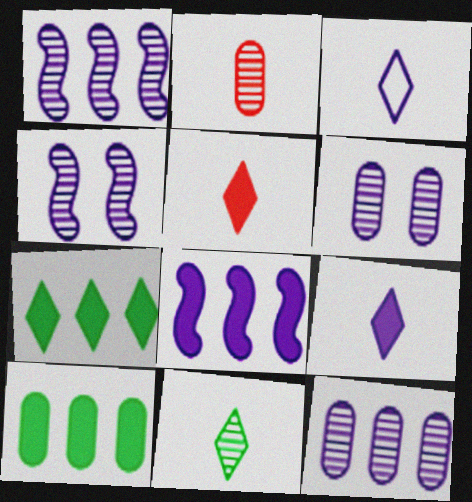[[3, 5, 11], 
[3, 6, 8]]